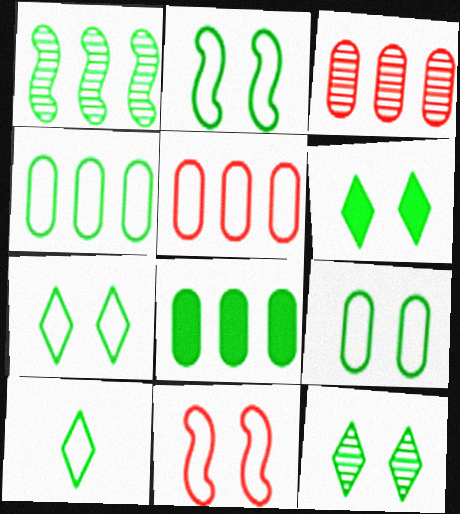[[2, 4, 10], 
[2, 7, 9], 
[6, 7, 12]]